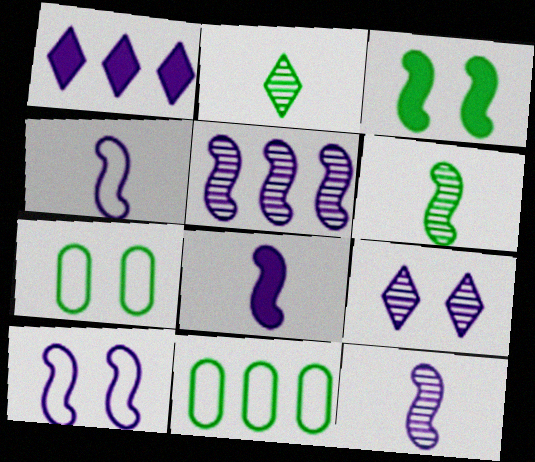[[2, 3, 11], 
[4, 8, 12], 
[5, 8, 10]]